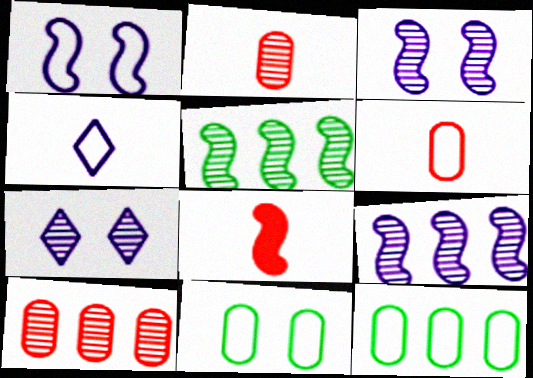[[1, 5, 8], 
[2, 5, 7], 
[7, 8, 12]]